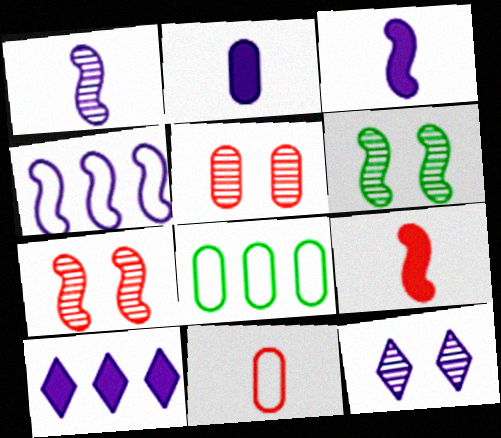[[2, 4, 12], 
[2, 5, 8], 
[4, 6, 9], 
[5, 6, 12], 
[6, 10, 11], 
[8, 9, 12]]